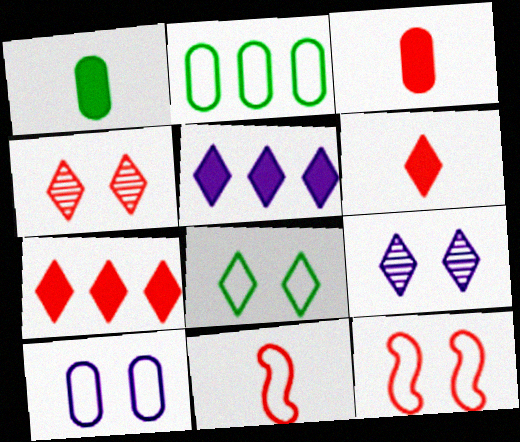[[8, 10, 12]]